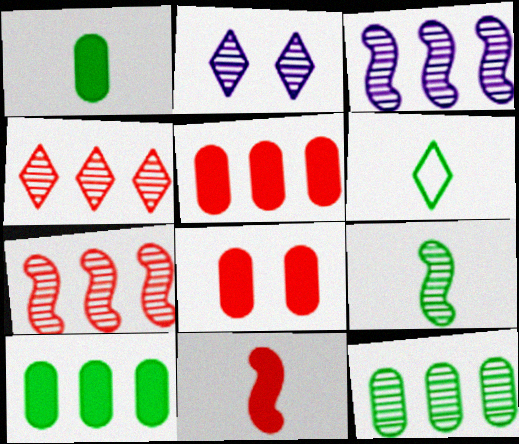[[1, 6, 9], 
[3, 4, 12], 
[3, 6, 8]]